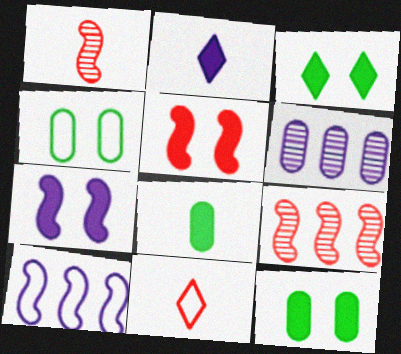[[2, 4, 9], 
[4, 10, 11]]